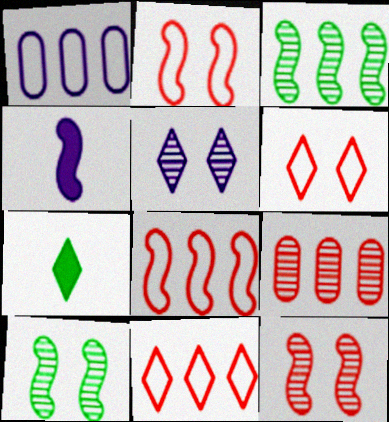[[1, 4, 5], 
[1, 7, 12], 
[2, 3, 4], 
[4, 8, 10], 
[5, 7, 11]]